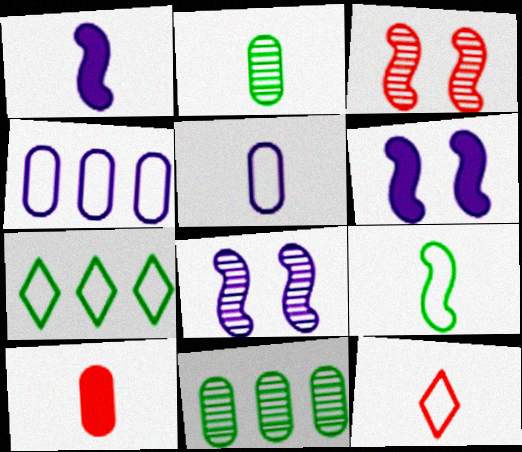[[1, 2, 12], 
[2, 5, 10], 
[5, 9, 12], 
[6, 11, 12], 
[7, 8, 10]]